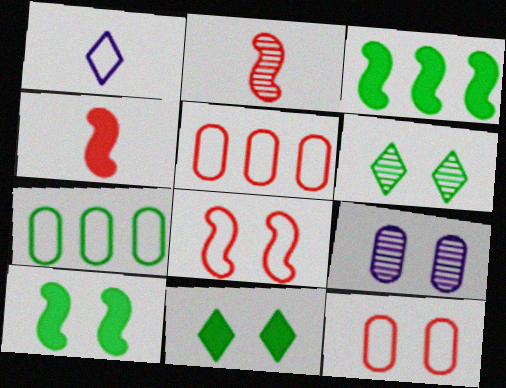[[1, 7, 8], 
[8, 9, 11]]